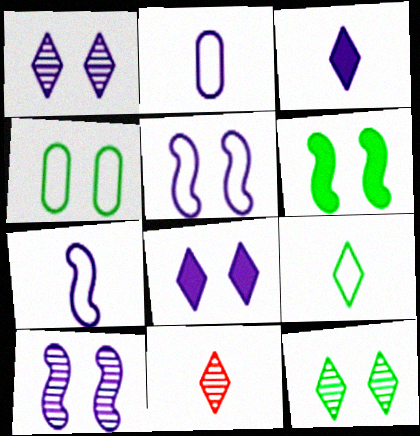[[3, 9, 11], 
[4, 6, 12]]